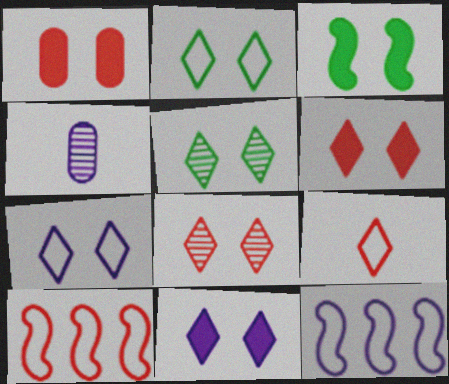[[1, 3, 11], 
[2, 8, 11], 
[4, 11, 12], 
[5, 6, 7]]